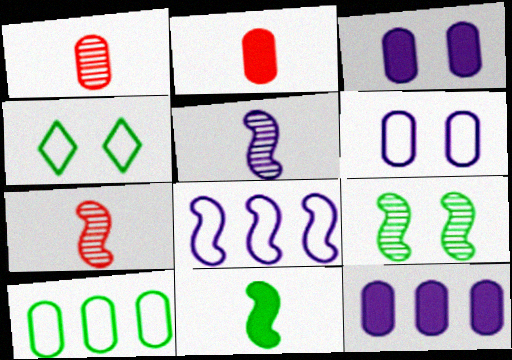[[1, 3, 10], 
[4, 7, 12]]